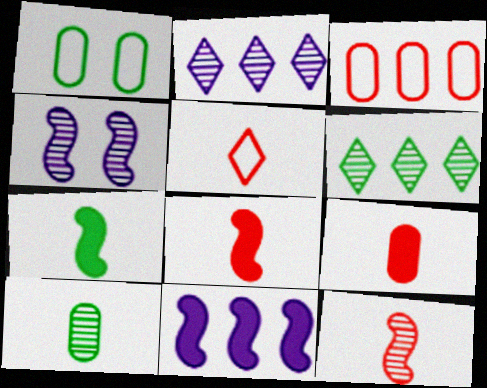[[1, 2, 8], 
[1, 6, 7], 
[3, 6, 11], 
[5, 9, 12]]